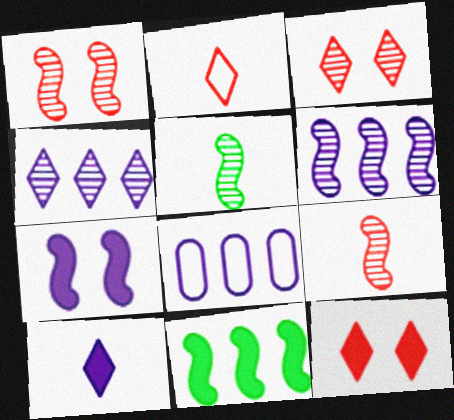[[1, 5, 6], 
[5, 8, 12]]